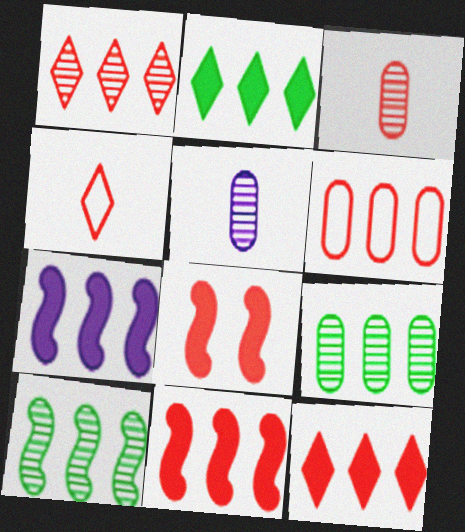[[1, 6, 11]]